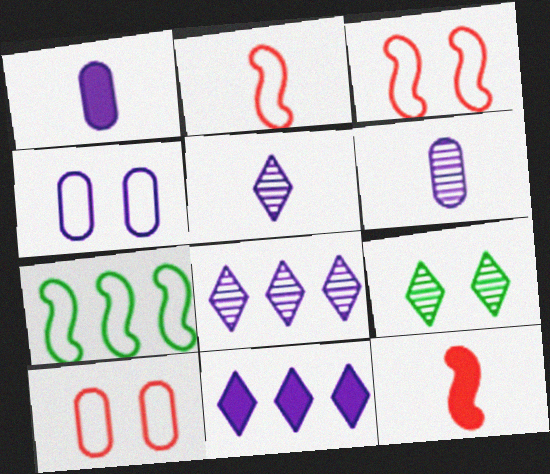[]